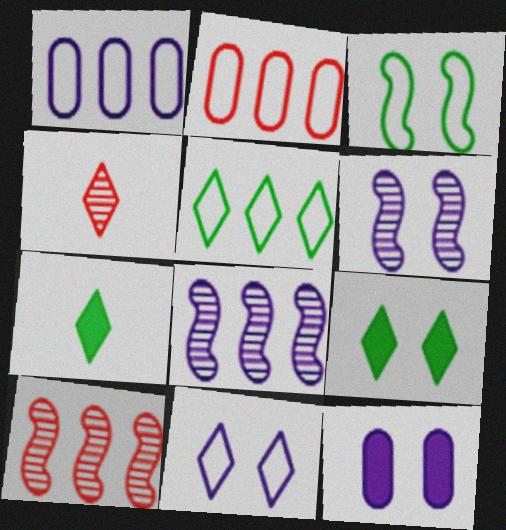[[2, 6, 7], 
[6, 11, 12]]